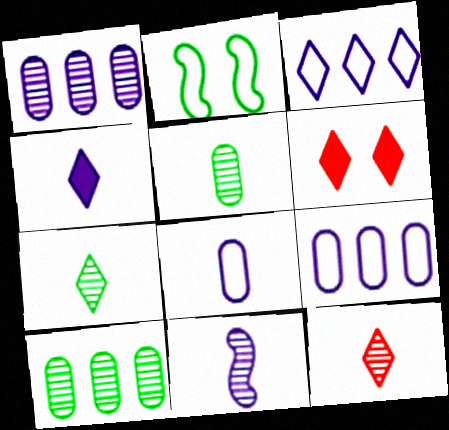[[3, 6, 7], 
[4, 8, 11], 
[5, 11, 12]]